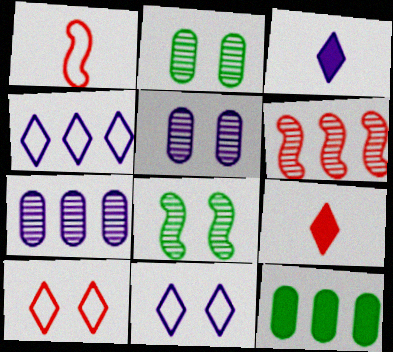[[4, 6, 12]]